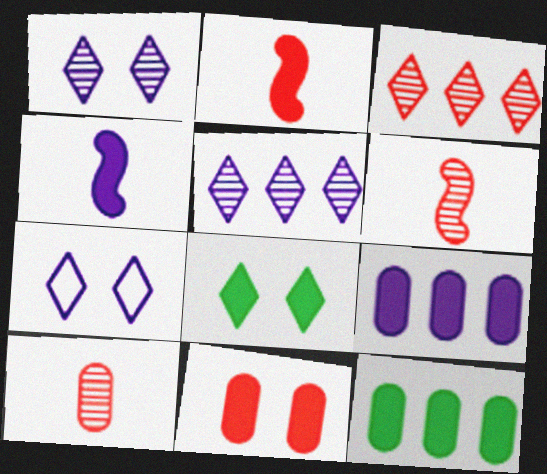[[2, 8, 9], 
[6, 7, 12]]